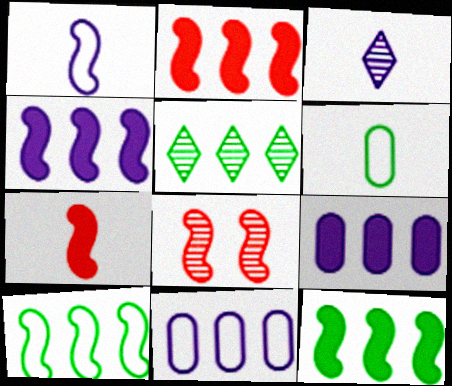[[1, 8, 12], 
[2, 4, 12], 
[2, 5, 11], 
[3, 6, 7]]